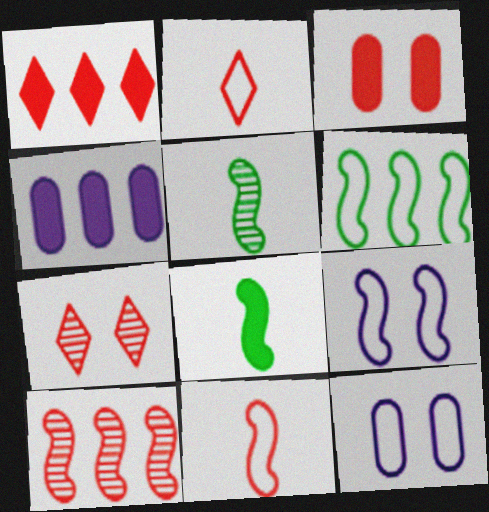[[1, 2, 7], 
[1, 5, 12], 
[2, 3, 10], 
[2, 6, 12], 
[6, 9, 11], 
[8, 9, 10]]